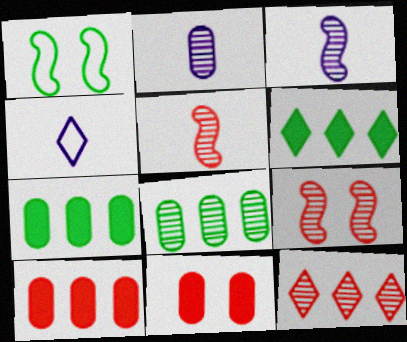[[4, 7, 9]]